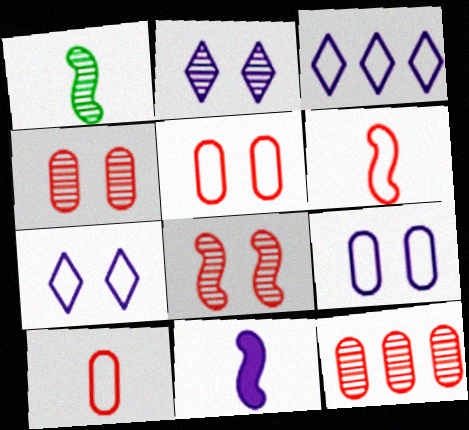[[1, 2, 12], 
[1, 6, 11]]